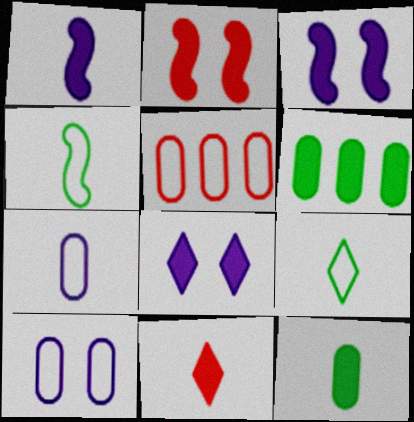[[1, 11, 12], 
[3, 6, 11]]